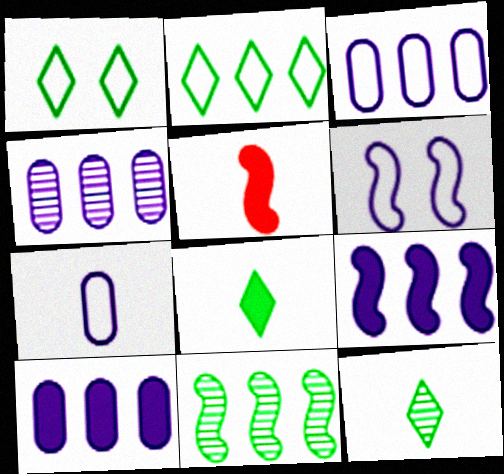[[1, 4, 5], 
[3, 4, 10], 
[5, 6, 11], 
[5, 7, 12]]